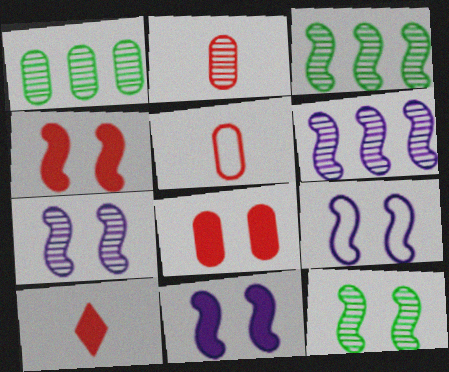[[1, 9, 10], 
[4, 9, 12], 
[7, 9, 11]]